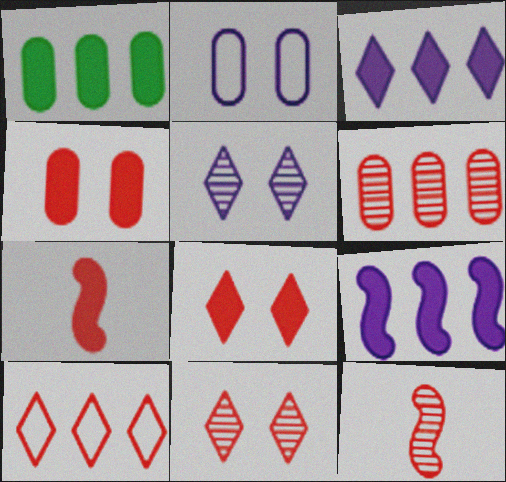[[4, 10, 12], 
[6, 11, 12]]